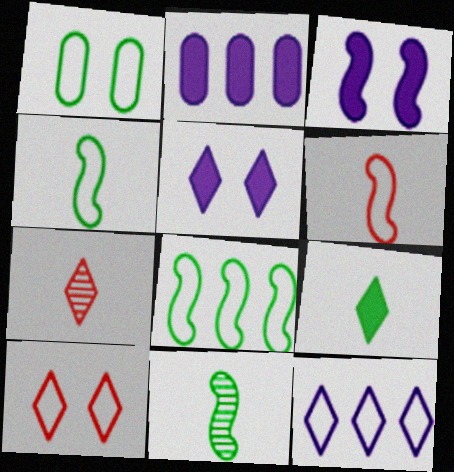[[1, 6, 12], 
[2, 10, 11]]